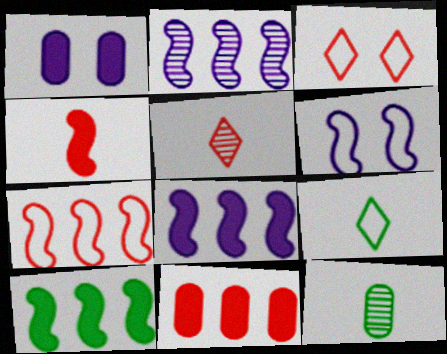[[2, 7, 10], 
[3, 8, 12]]